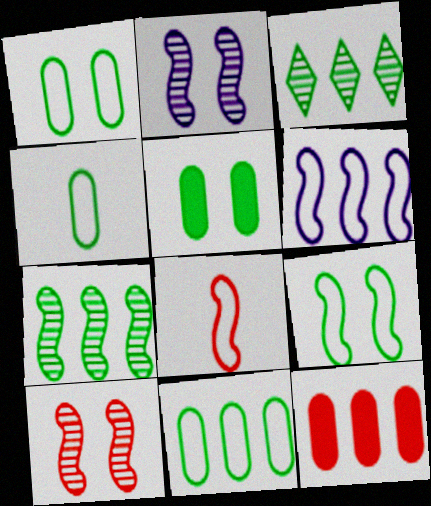[[1, 4, 11], 
[3, 6, 12], 
[6, 8, 9]]